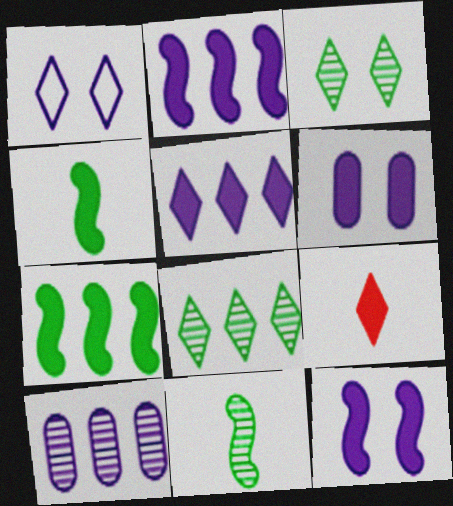[[1, 8, 9], 
[6, 7, 9]]